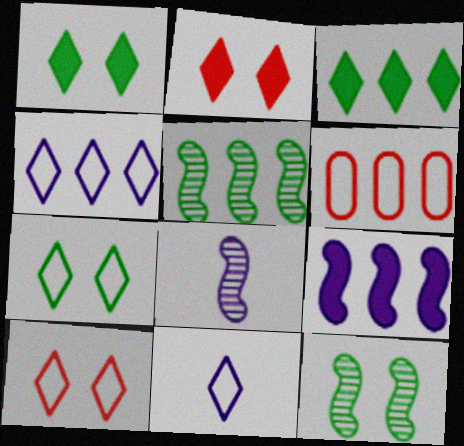[[1, 6, 8]]